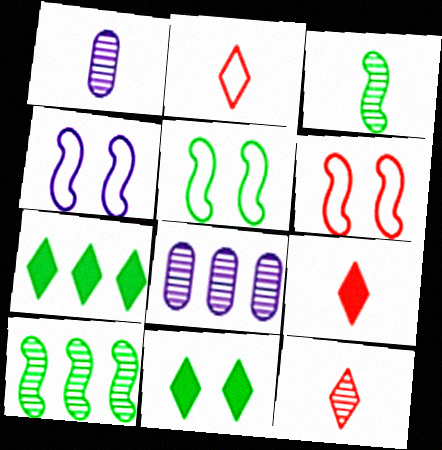[[1, 3, 12], 
[1, 6, 7], 
[2, 9, 12], 
[4, 5, 6], 
[5, 8, 9]]